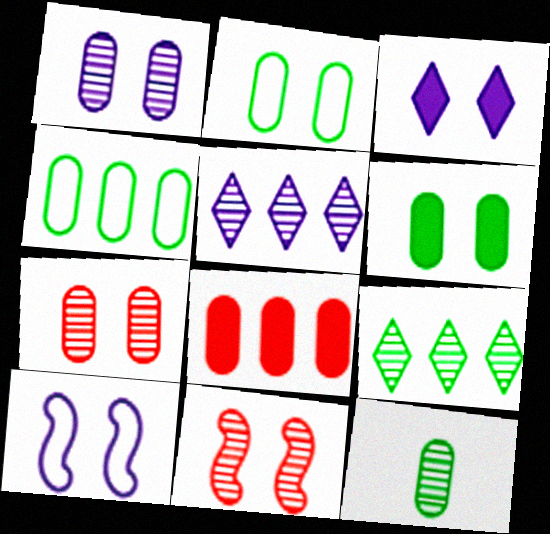[[1, 3, 10], 
[2, 3, 11], 
[4, 6, 12], 
[5, 11, 12]]